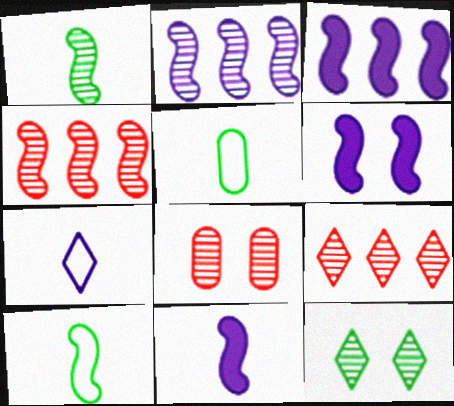[[3, 6, 11], 
[4, 6, 10], 
[5, 6, 9]]